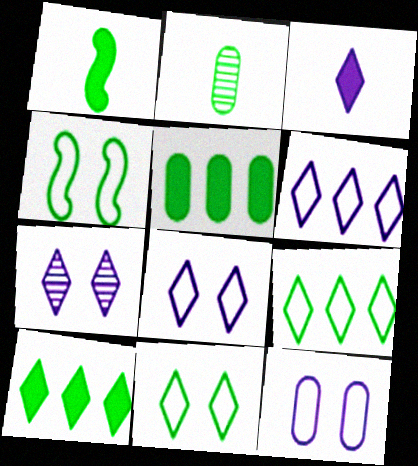[[2, 4, 10], 
[3, 6, 7]]